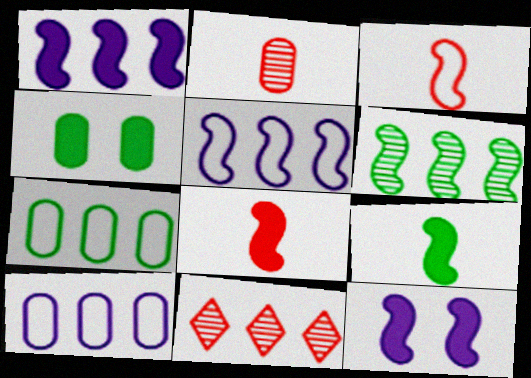[[1, 7, 11], 
[2, 4, 10], 
[3, 6, 12]]